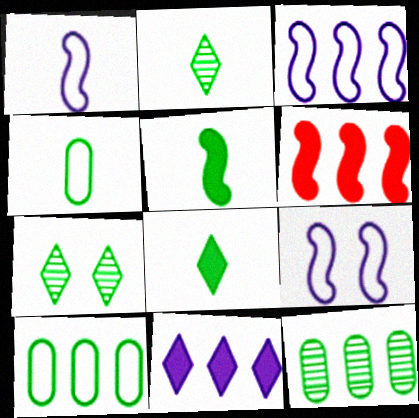[[1, 3, 9], 
[2, 4, 5], 
[5, 7, 10]]